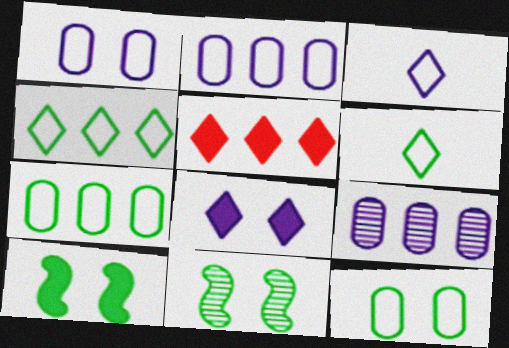[]